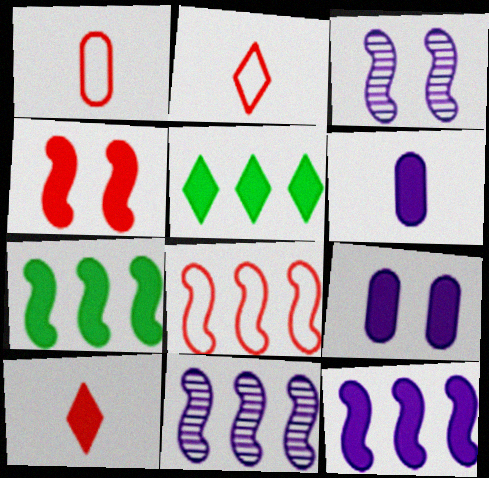[[1, 3, 5], 
[4, 5, 6], 
[7, 8, 11], 
[7, 9, 10]]